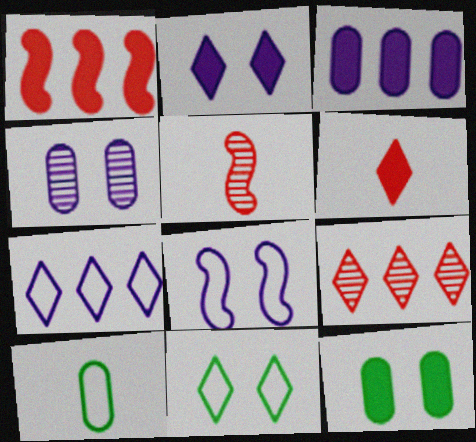[[2, 4, 8], 
[3, 5, 11], 
[5, 7, 12]]